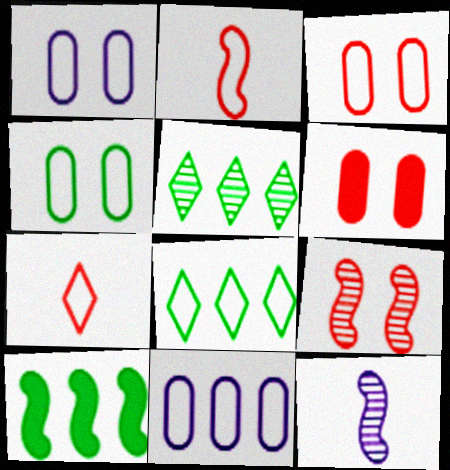[[1, 2, 8], 
[1, 3, 4], 
[6, 8, 12]]